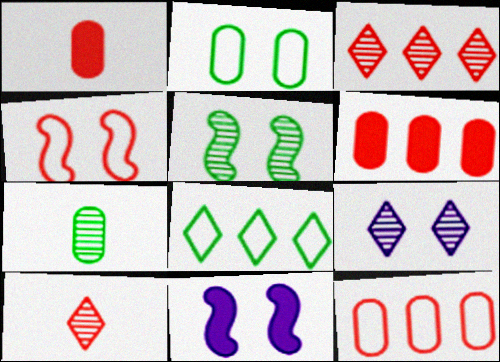[[1, 3, 4], 
[4, 5, 11], 
[4, 6, 10]]